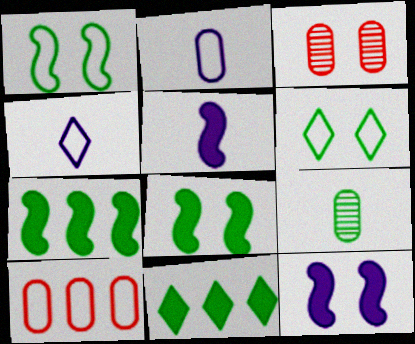[[1, 4, 10], 
[1, 9, 11], 
[3, 4, 7], 
[3, 6, 12], 
[6, 7, 9]]